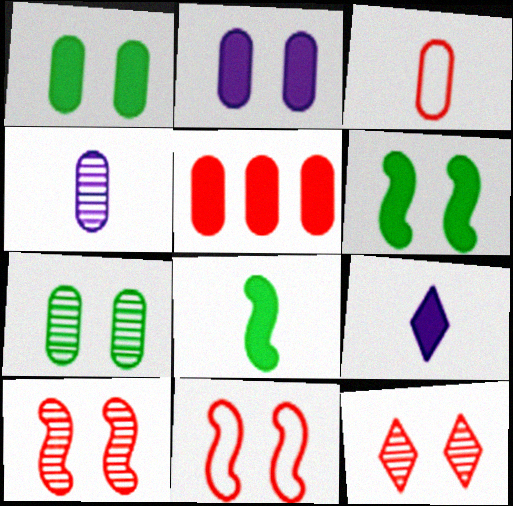[[5, 6, 9]]